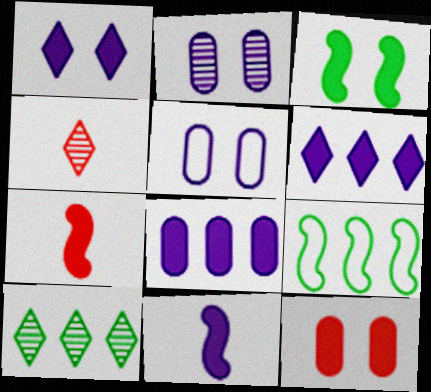[[1, 3, 12], 
[1, 8, 11], 
[5, 7, 10]]